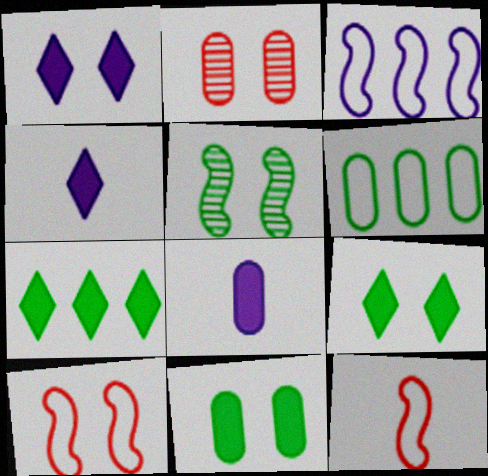[[2, 6, 8]]